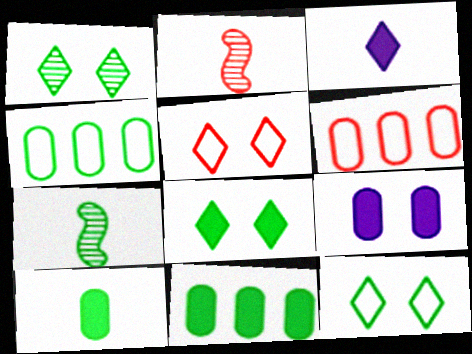[[1, 8, 12], 
[4, 7, 8], 
[7, 11, 12]]